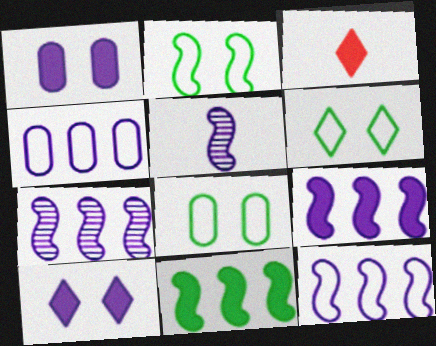[[1, 3, 11], 
[2, 6, 8], 
[3, 7, 8], 
[4, 5, 10], 
[7, 9, 12]]